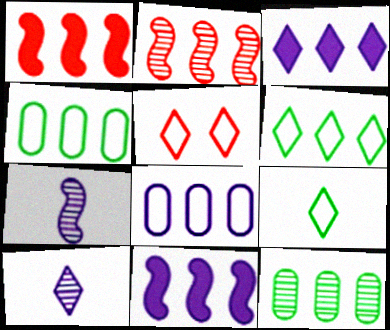[[2, 3, 4]]